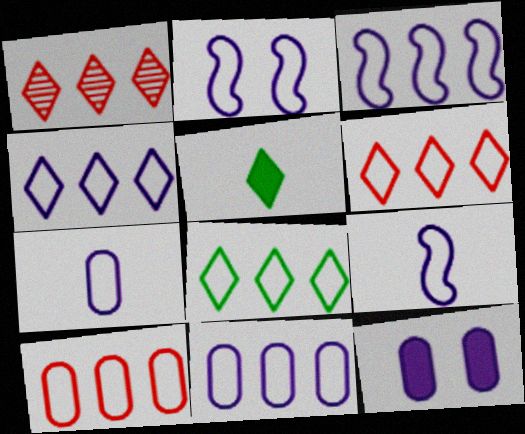[[2, 3, 9], 
[2, 4, 7], 
[3, 4, 11], 
[3, 8, 10], 
[4, 6, 8]]